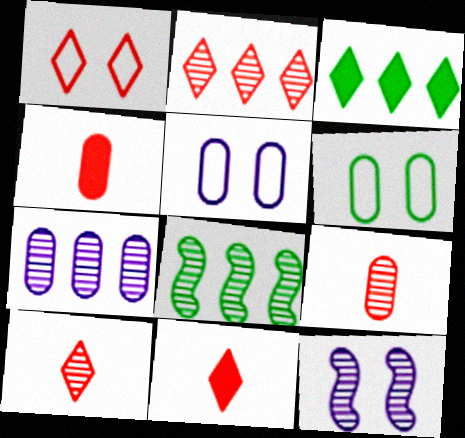[[1, 2, 11], 
[2, 7, 8], 
[4, 6, 7], 
[5, 8, 11]]